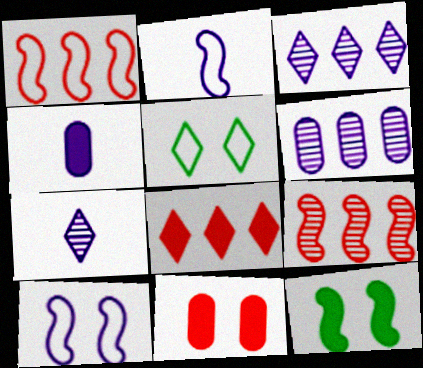[[2, 4, 7], 
[2, 9, 12], 
[3, 4, 10], 
[4, 5, 9], 
[4, 8, 12], 
[5, 7, 8]]